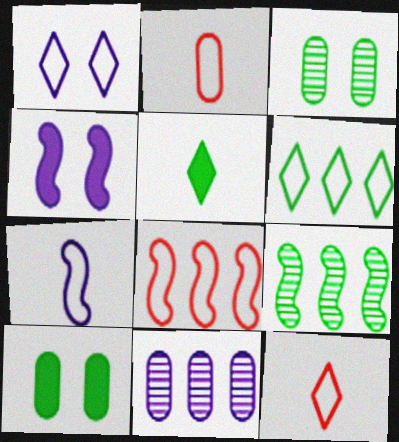[[1, 6, 12], 
[2, 10, 11]]